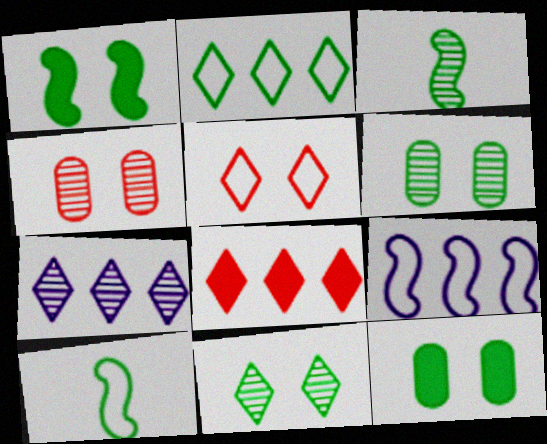[[2, 3, 12], 
[2, 7, 8], 
[3, 4, 7]]